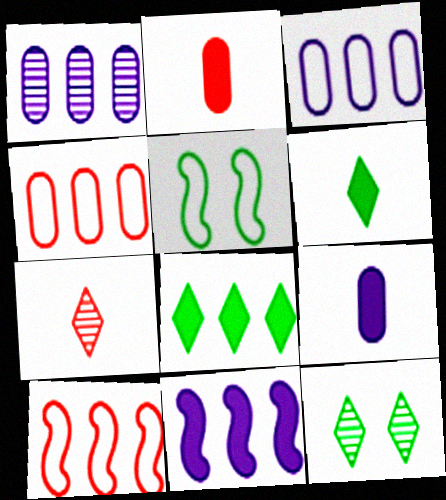[[1, 8, 10], 
[9, 10, 12]]